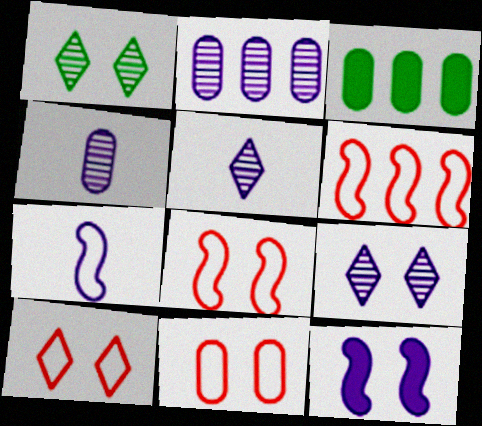[[1, 11, 12], 
[3, 4, 11], 
[3, 5, 8], 
[8, 10, 11]]